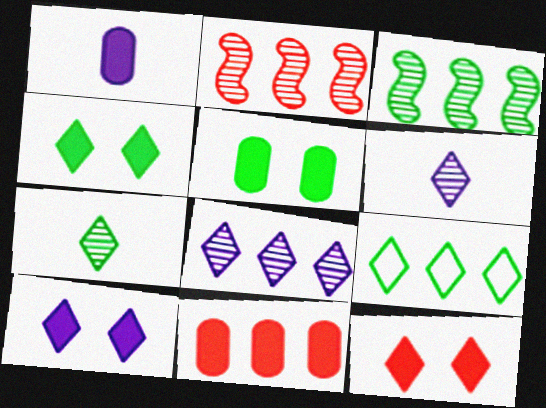[[1, 5, 11], 
[4, 7, 9], 
[4, 10, 12], 
[6, 9, 12]]